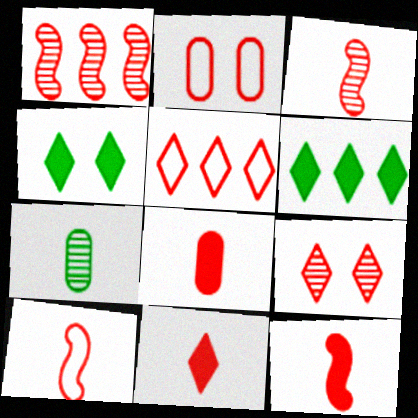[[1, 2, 11], 
[2, 5, 10], 
[3, 10, 12], 
[5, 9, 11], 
[8, 11, 12]]